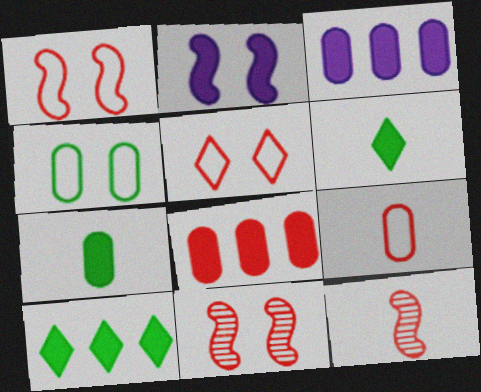[[2, 6, 8], 
[5, 8, 12]]